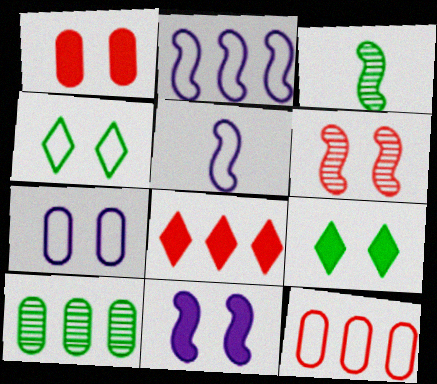[[1, 9, 11], 
[2, 8, 10], 
[3, 7, 8], 
[4, 5, 12], 
[6, 7, 9]]